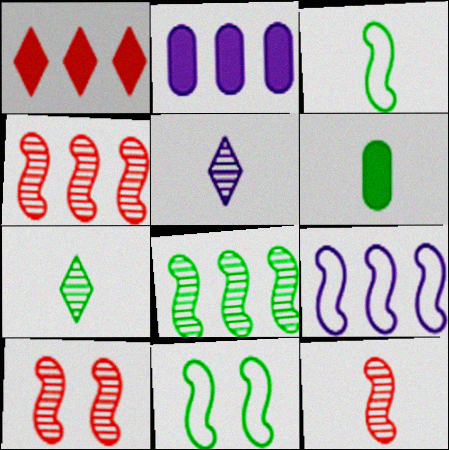[[3, 6, 7], 
[4, 10, 12]]